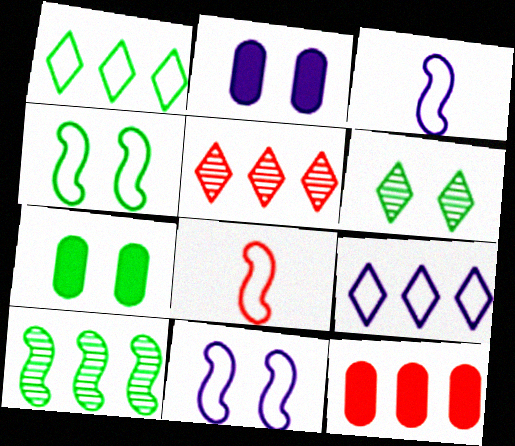[[3, 5, 7], 
[3, 6, 12], 
[4, 6, 7], 
[9, 10, 12]]